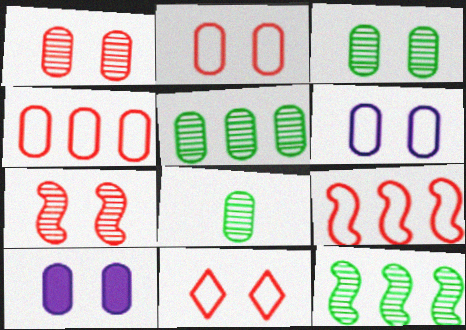[[2, 3, 10], 
[3, 5, 8], 
[4, 8, 10]]